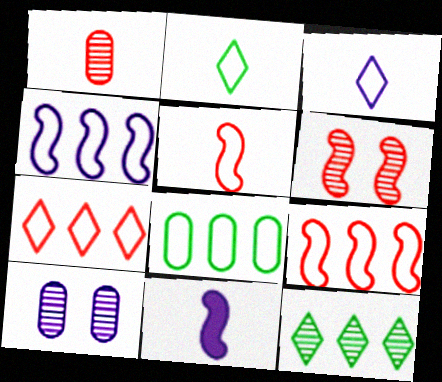[[1, 2, 11], 
[4, 7, 8]]